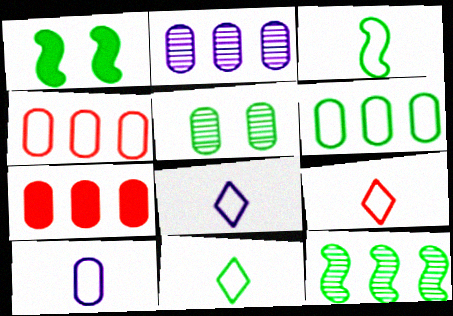[[1, 2, 9], 
[1, 3, 12], 
[2, 6, 7], 
[3, 9, 10], 
[5, 7, 10], 
[8, 9, 11]]